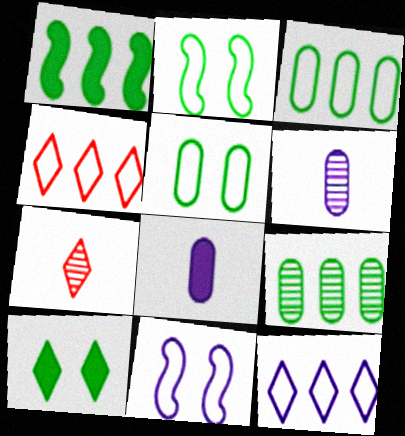[[7, 10, 12]]